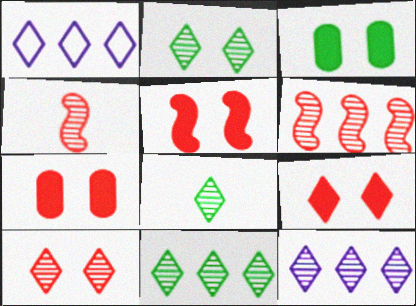[[1, 3, 4], 
[1, 8, 9], 
[2, 8, 11], 
[5, 7, 9], 
[8, 10, 12]]